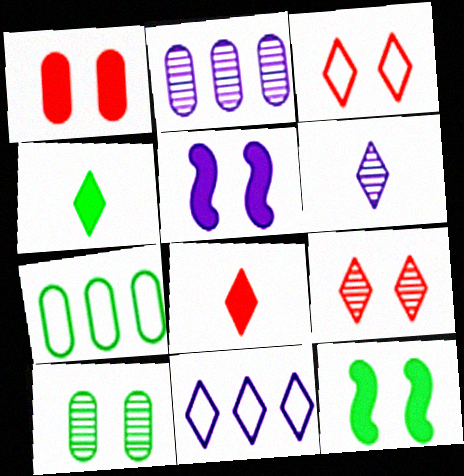[[3, 5, 10], 
[4, 9, 11]]